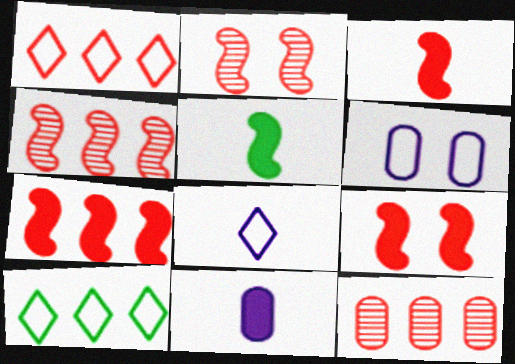[[1, 7, 12], 
[2, 10, 11], 
[3, 7, 9]]